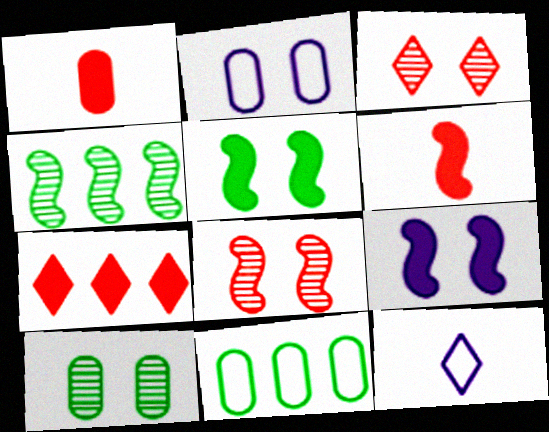[[2, 3, 5]]